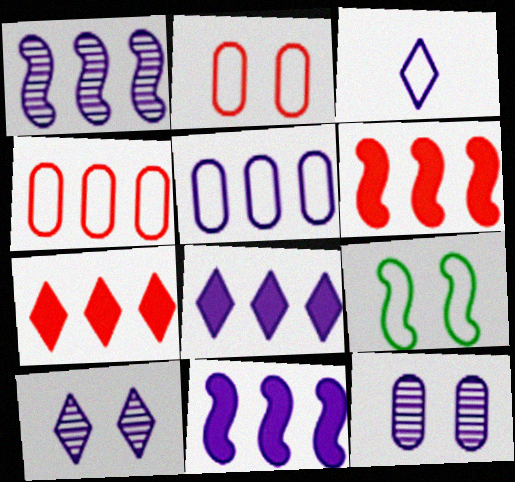[[1, 5, 8], 
[3, 4, 9], 
[3, 8, 10], 
[3, 11, 12]]